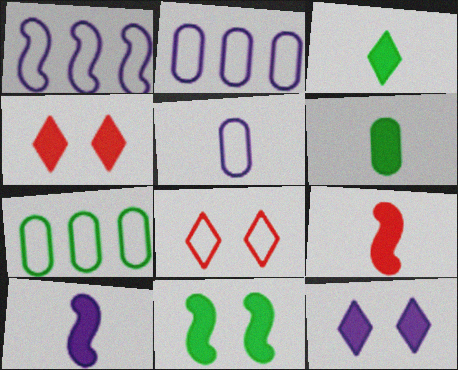[]